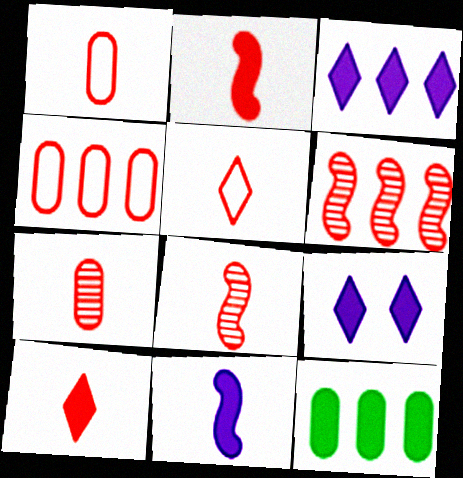[[1, 8, 10], 
[2, 5, 7], 
[2, 9, 12]]